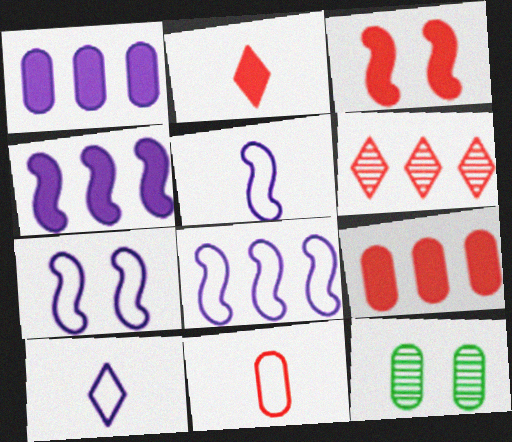[[1, 11, 12], 
[2, 3, 9], 
[2, 8, 12], 
[3, 6, 11], 
[5, 7, 8]]